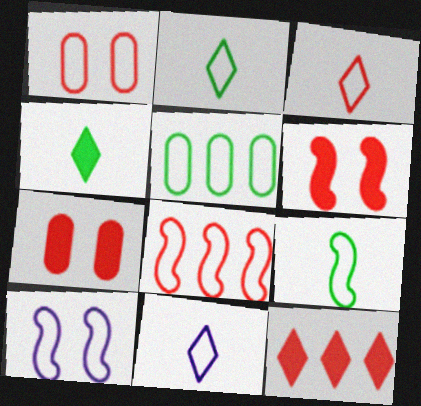[[1, 3, 8], 
[2, 3, 11], 
[3, 5, 10], 
[8, 9, 10]]